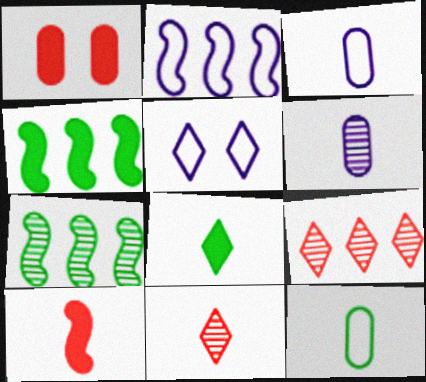[[2, 3, 5], 
[5, 8, 9]]